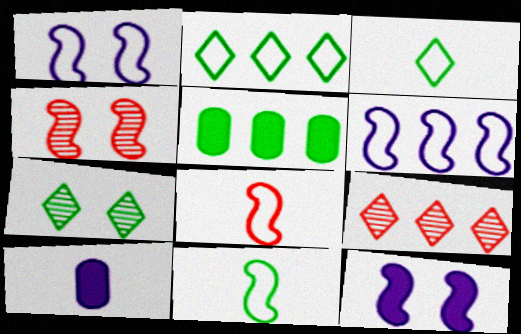[[2, 4, 10], 
[5, 6, 9], 
[5, 7, 11]]